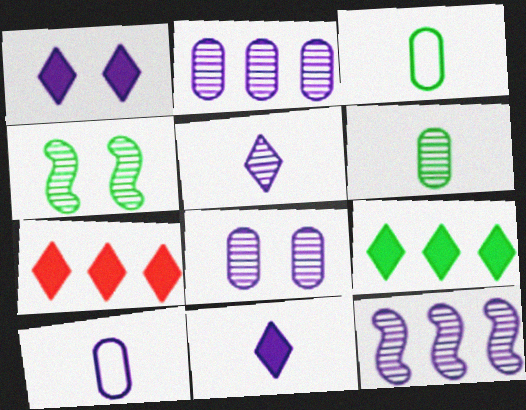[[1, 10, 12], 
[3, 4, 9], 
[4, 7, 10], 
[5, 8, 12]]